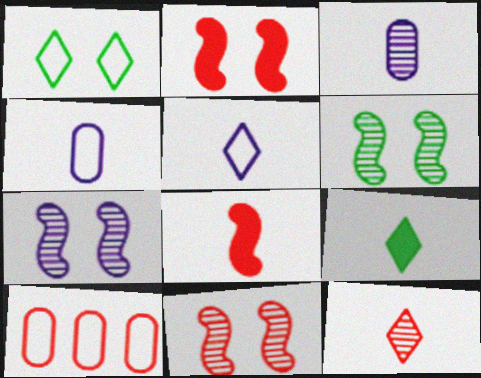[[2, 10, 12], 
[5, 9, 12], 
[6, 7, 11], 
[7, 9, 10]]